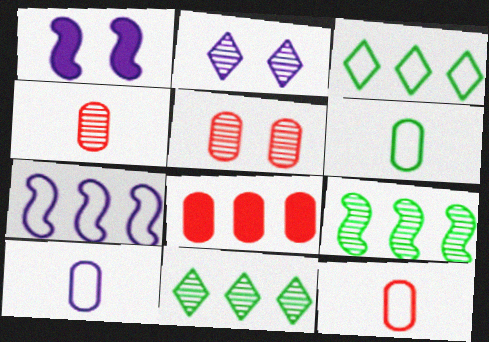[[1, 3, 4], 
[1, 11, 12], 
[2, 4, 9], 
[5, 8, 12], 
[6, 10, 12], 
[7, 8, 11]]